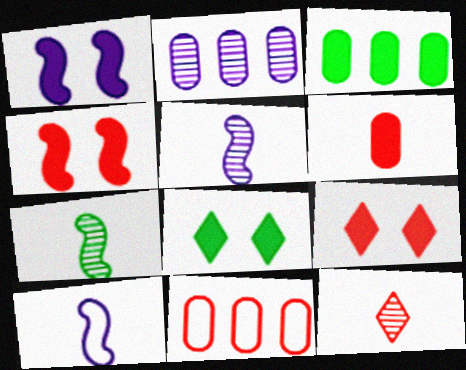[[2, 3, 11], 
[4, 11, 12], 
[5, 8, 11]]